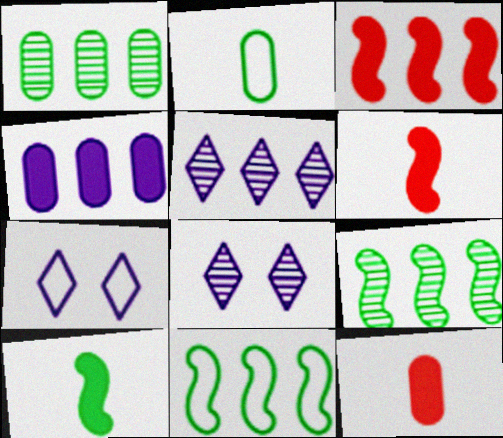[[1, 6, 7], 
[2, 3, 8], 
[7, 9, 12], 
[8, 11, 12]]